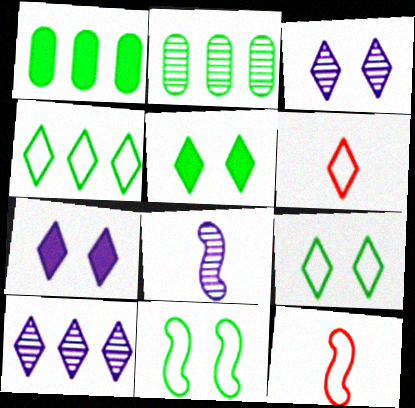[[1, 3, 12], 
[2, 7, 12], 
[5, 6, 10]]